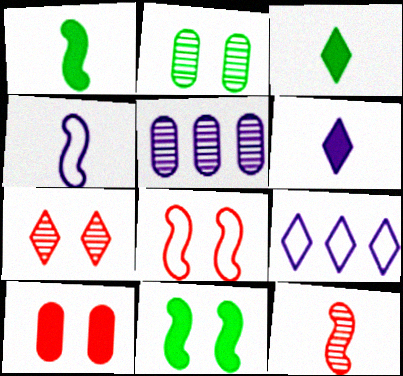[[1, 4, 12], 
[3, 5, 8], 
[3, 7, 9], 
[7, 8, 10]]